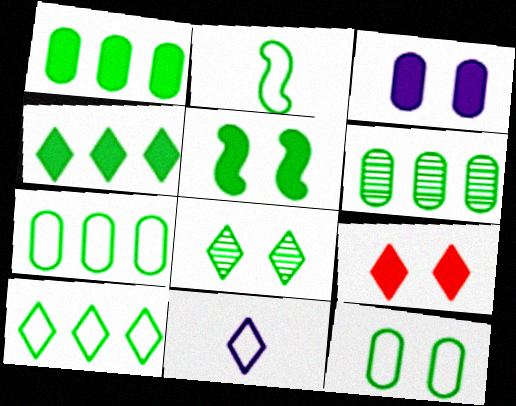[[1, 2, 8], 
[1, 6, 7], 
[2, 10, 12], 
[3, 5, 9], 
[5, 8, 12]]